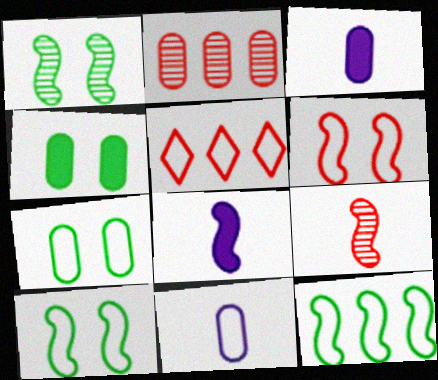[[1, 3, 5], 
[2, 3, 7], 
[2, 4, 11], 
[5, 10, 11]]